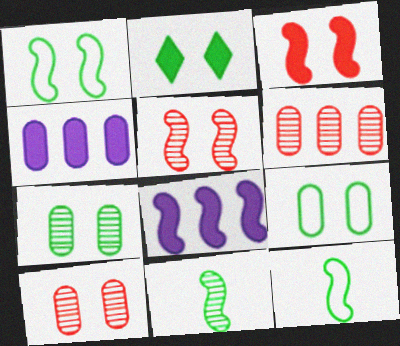[[1, 2, 7], 
[5, 8, 12]]